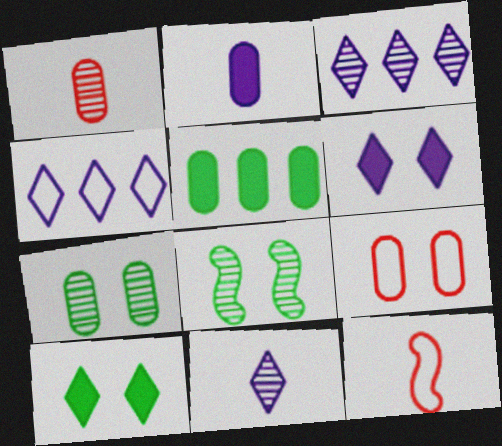[[1, 3, 8], 
[4, 6, 11], 
[6, 8, 9]]